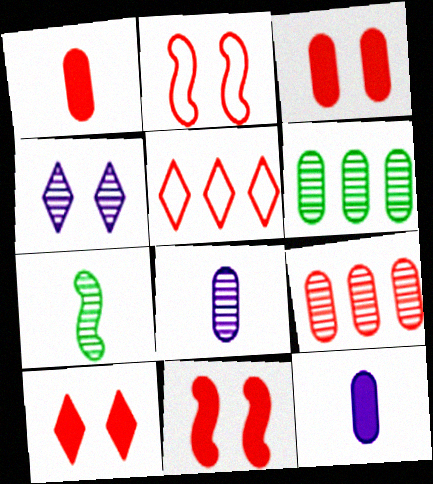[[3, 10, 11], 
[4, 7, 9]]